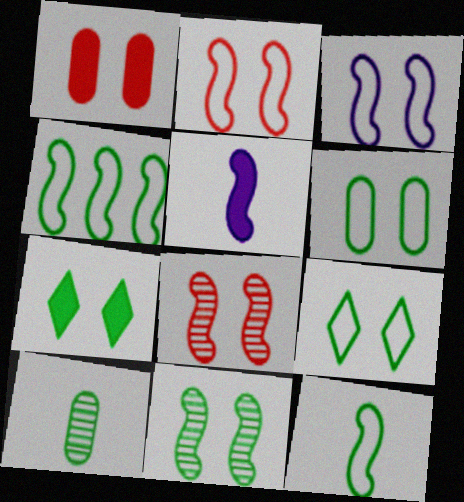[[4, 5, 8], 
[4, 7, 10], 
[6, 7, 11]]